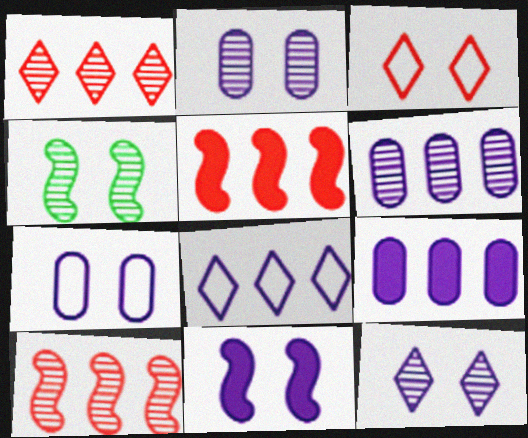[[7, 11, 12]]